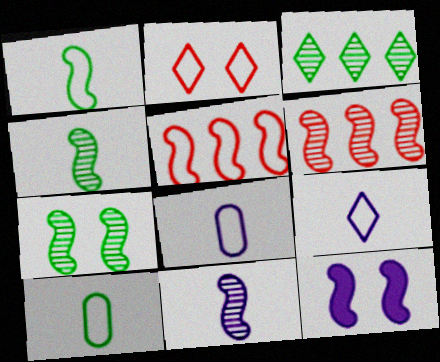[[1, 6, 12], 
[4, 5, 12], 
[6, 7, 11]]